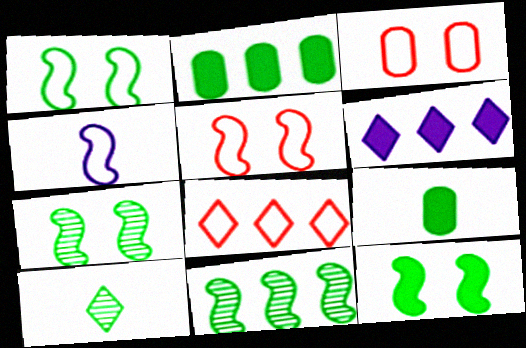[[1, 2, 10], 
[1, 7, 12]]